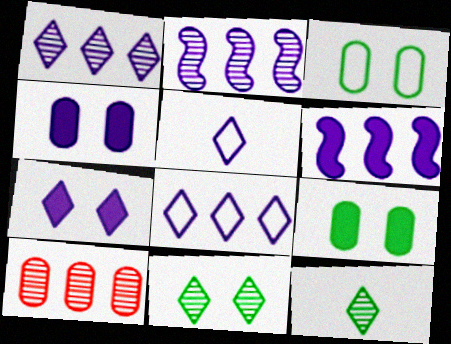[[1, 5, 7], 
[2, 4, 5]]